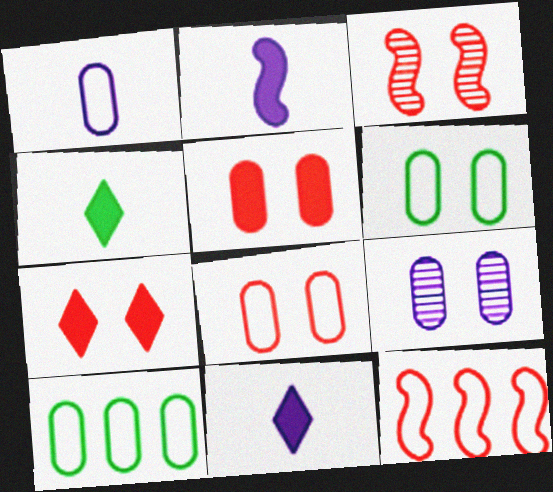[[1, 8, 10], 
[3, 7, 8], 
[3, 10, 11], 
[4, 9, 12], 
[5, 6, 9]]